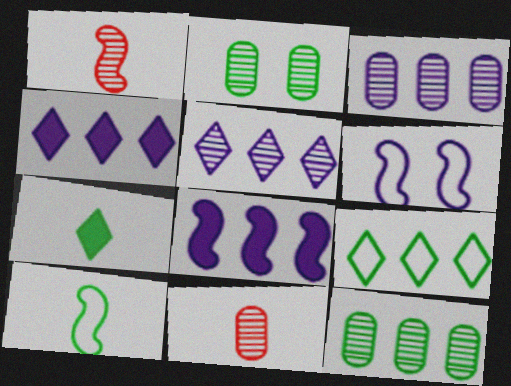[[1, 2, 5], 
[2, 3, 11]]